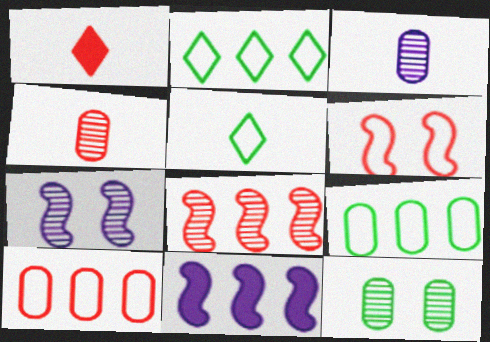[[1, 7, 9]]